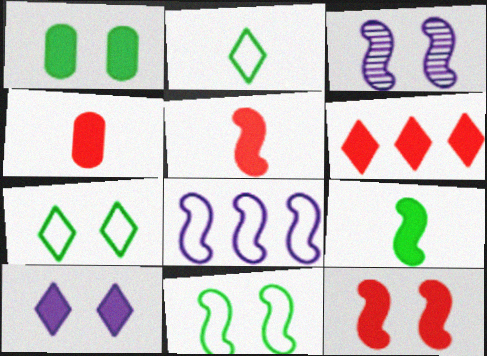[[1, 10, 12], 
[3, 11, 12], 
[4, 6, 12]]